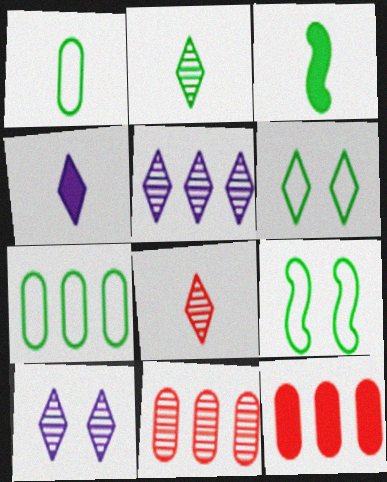[[1, 2, 3], 
[4, 9, 11]]